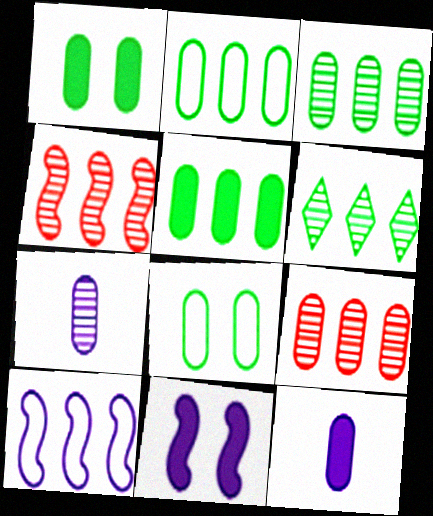[[2, 3, 5], 
[8, 9, 12]]